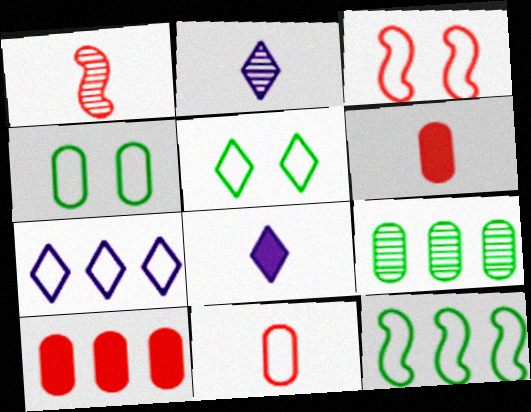[[3, 8, 9]]